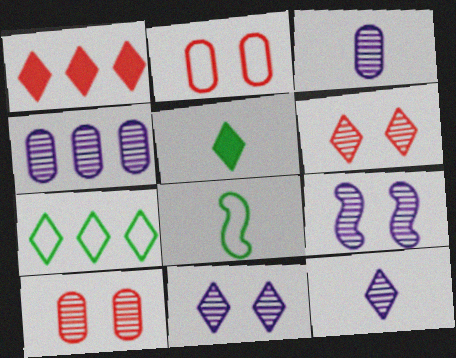[[4, 9, 12]]